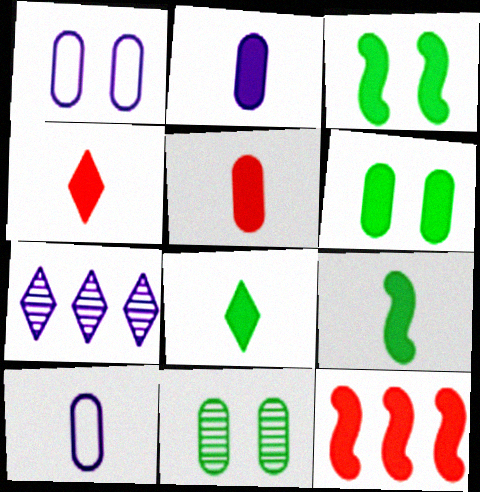[[2, 4, 9]]